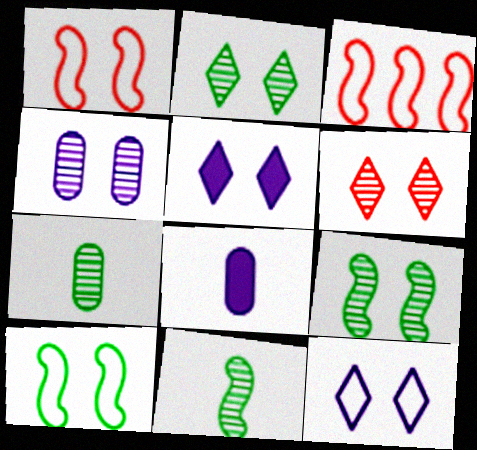[[2, 3, 8], 
[3, 5, 7], 
[4, 6, 9]]